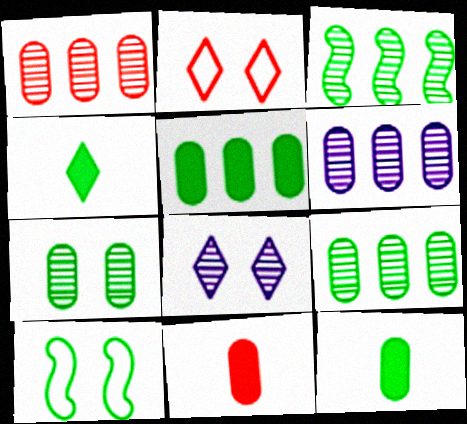[[1, 6, 9], 
[4, 9, 10]]